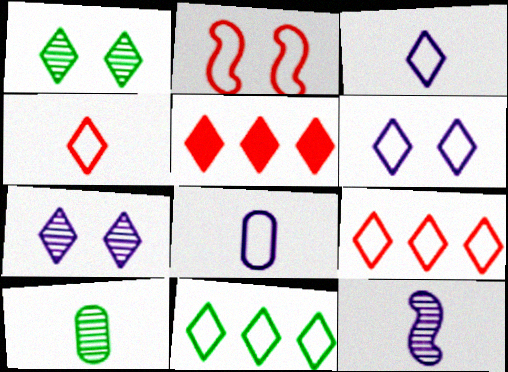[[1, 3, 5], 
[2, 8, 11], 
[4, 6, 11]]